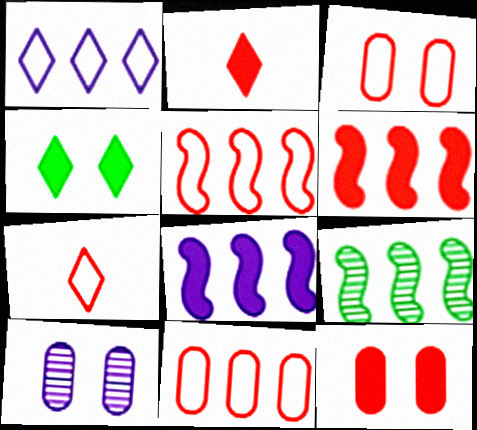[[2, 6, 12], 
[3, 5, 7], 
[5, 8, 9]]